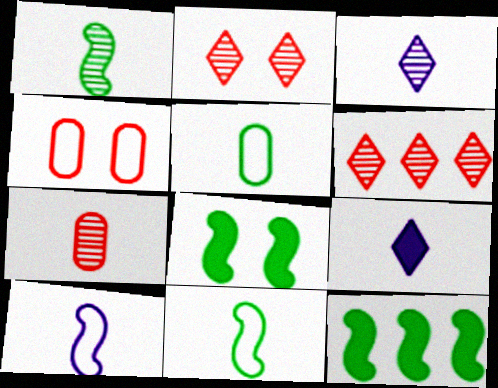[[1, 3, 7], 
[3, 4, 12], 
[7, 9, 11]]